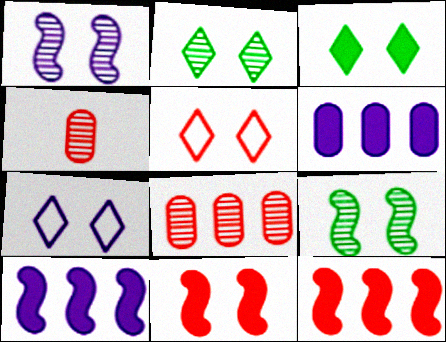[[4, 5, 12]]